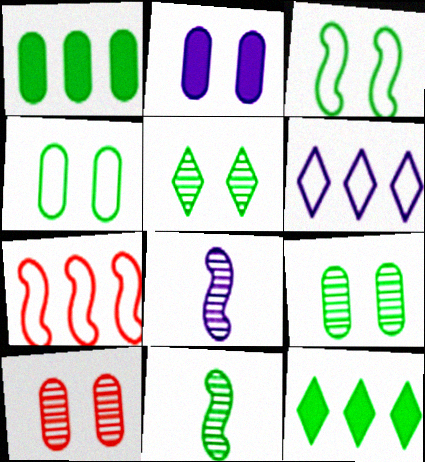[[2, 4, 10], 
[2, 6, 8], 
[4, 11, 12]]